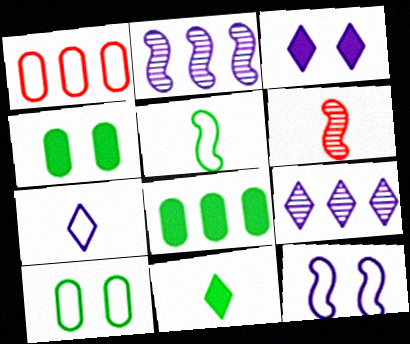[[3, 7, 9]]